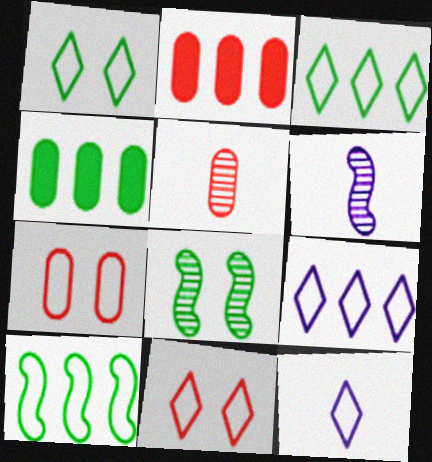[[1, 2, 6], 
[2, 5, 7], 
[2, 8, 12], 
[3, 11, 12], 
[4, 6, 11], 
[7, 10, 12]]